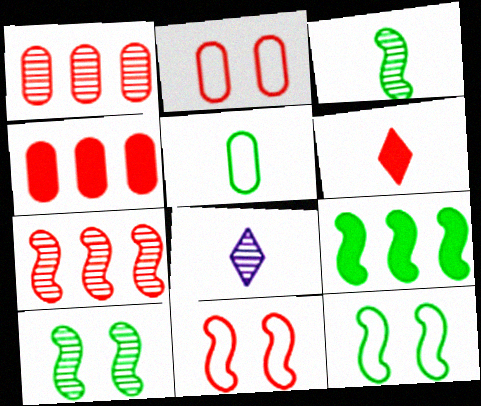[[1, 6, 11], 
[1, 8, 10], 
[2, 6, 7], 
[2, 8, 9], 
[3, 9, 12], 
[4, 8, 12]]